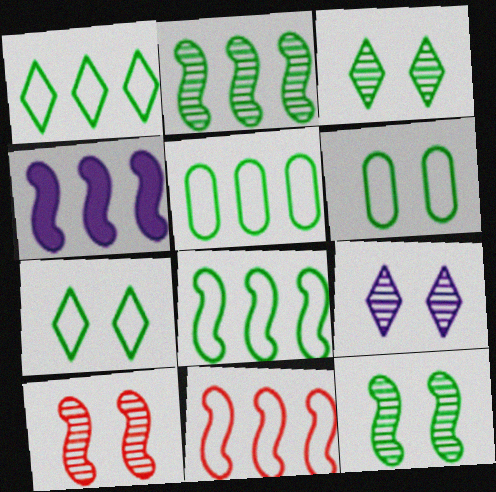[[1, 5, 8], 
[2, 4, 11]]